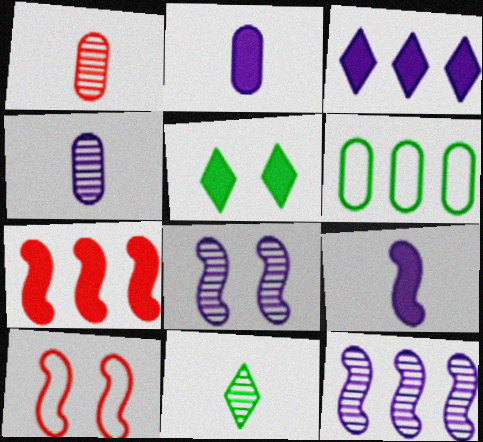[[2, 5, 7]]